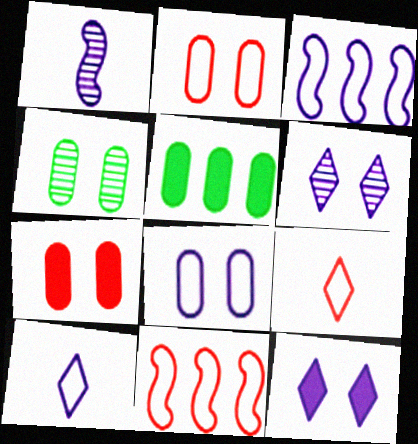[[2, 9, 11], 
[3, 8, 10], 
[4, 7, 8]]